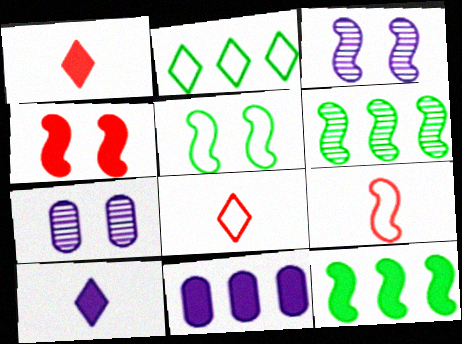[[3, 4, 5], 
[3, 9, 12], 
[7, 8, 12]]